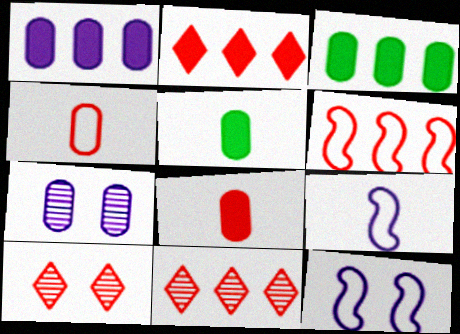[[3, 4, 7], 
[3, 9, 10], 
[5, 11, 12], 
[6, 8, 10]]